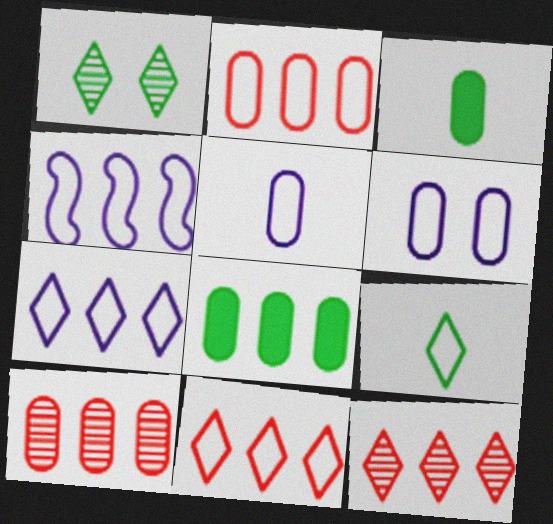[[3, 6, 10], 
[4, 8, 12]]